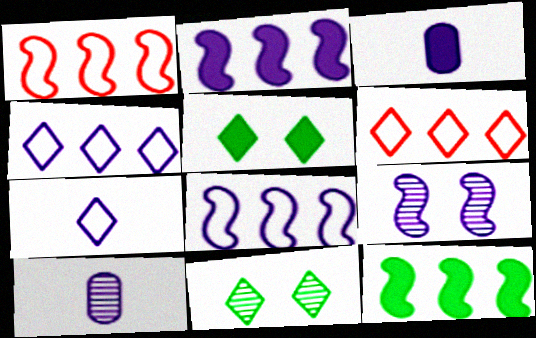[[1, 3, 11], 
[1, 5, 10], 
[3, 4, 9]]